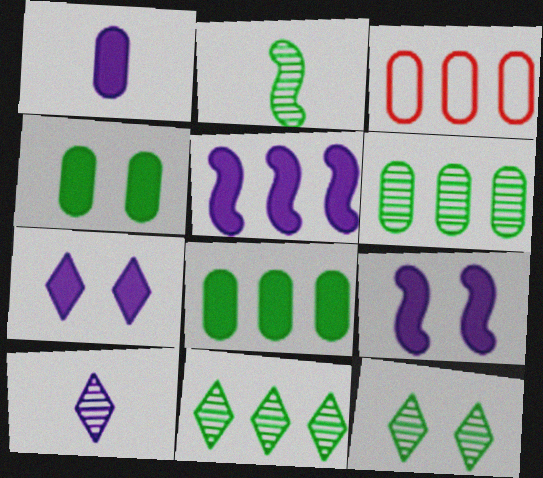[[1, 5, 7], 
[2, 3, 7], 
[2, 6, 12], 
[3, 5, 11]]